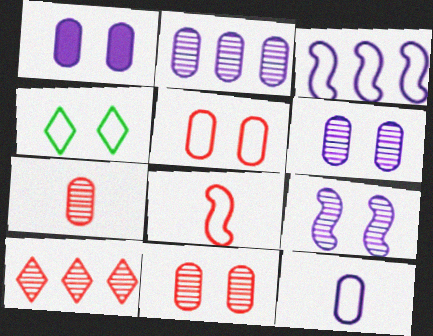[[1, 2, 12]]